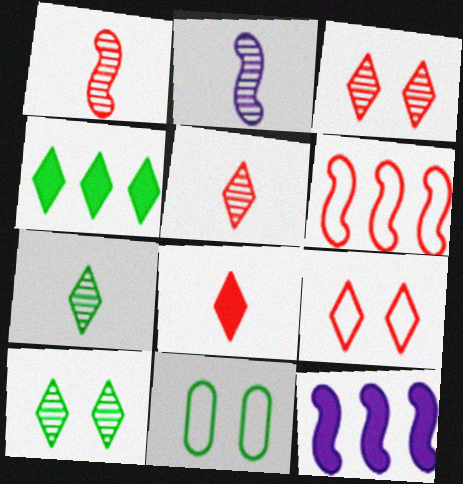[[5, 11, 12]]